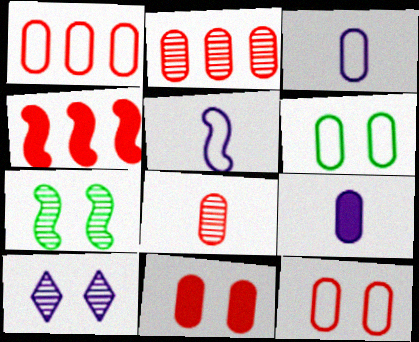[[1, 3, 6], 
[1, 8, 11], 
[2, 6, 9], 
[4, 5, 7]]